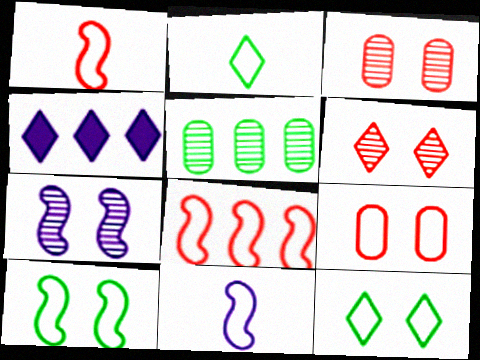[[2, 4, 6], 
[4, 5, 8], 
[8, 10, 11]]